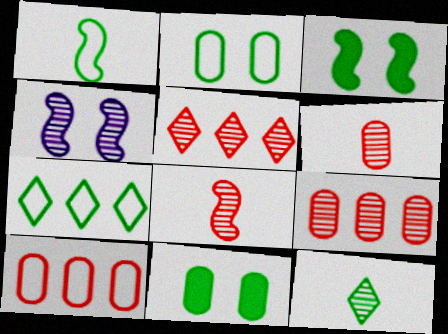[[1, 2, 7], 
[4, 9, 12]]